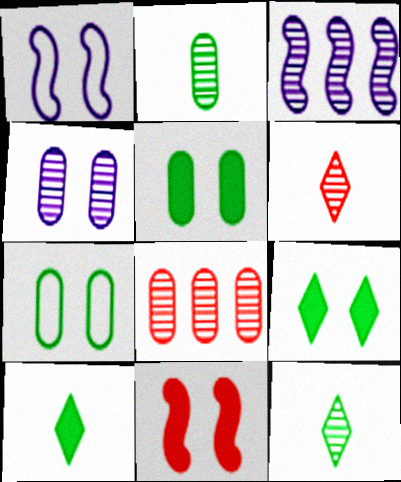[[1, 8, 10], 
[2, 4, 8]]